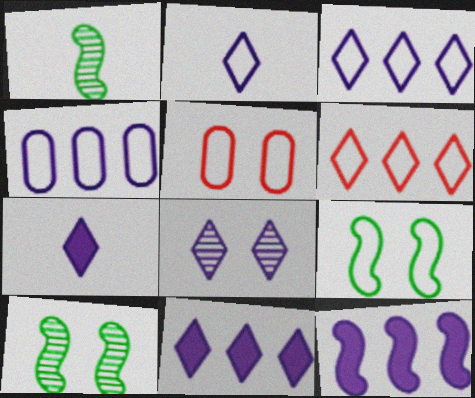[[1, 5, 11], 
[2, 8, 11], 
[3, 7, 8]]